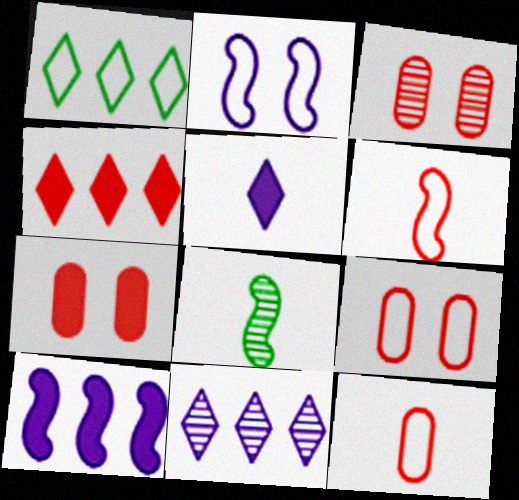[[1, 2, 12], 
[1, 4, 11], 
[3, 4, 6], 
[3, 7, 9], 
[3, 8, 11], 
[5, 8, 12]]